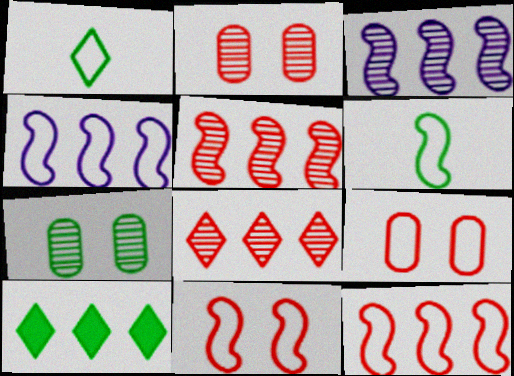[[1, 4, 9], 
[4, 6, 11], 
[6, 7, 10]]